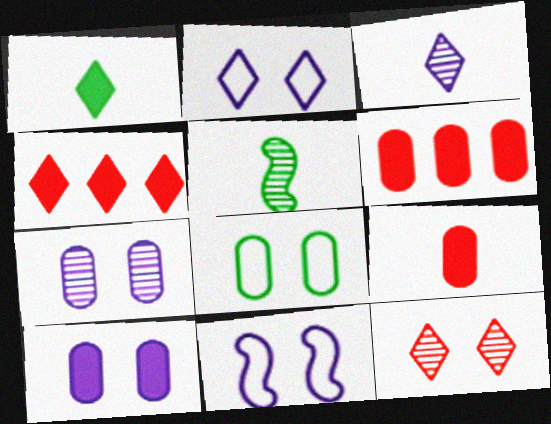[[2, 5, 6]]